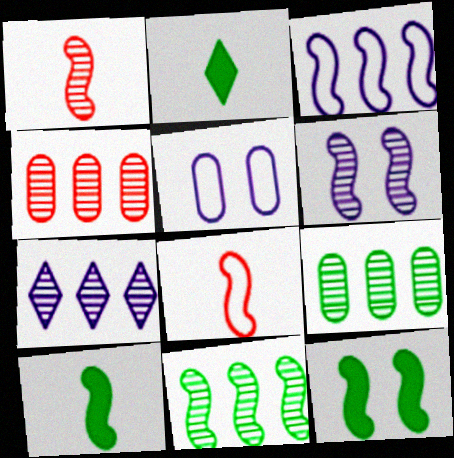[[1, 3, 12], 
[1, 6, 11], 
[4, 7, 11]]